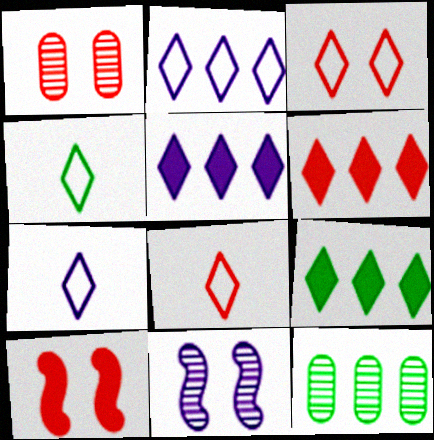[[1, 3, 10], 
[2, 3, 4], 
[4, 7, 8], 
[5, 6, 9], 
[7, 10, 12]]